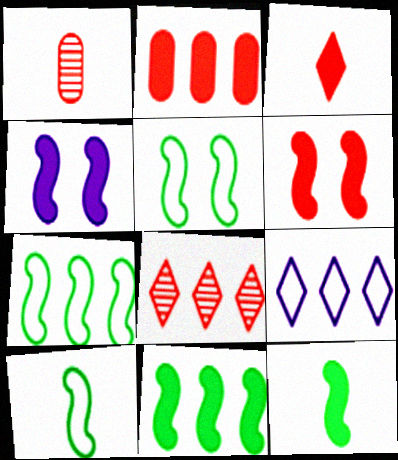[[2, 3, 6], 
[5, 7, 10]]